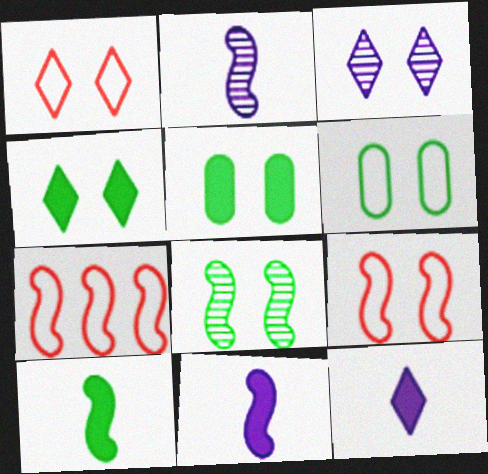[[1, 3, 4], 
[3, 5, 9], 
[4, 6, 8], 
[7, 8, 11]]